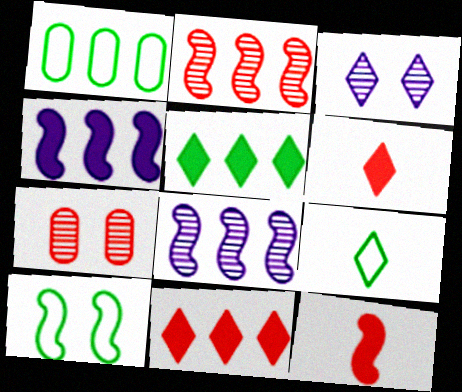[[1, 3, 12], 
[1, 8, 11], 
[1, 9, 10], 
[3, 9, 11], 
[4, 7, 9], 
[8, 10, 12]]